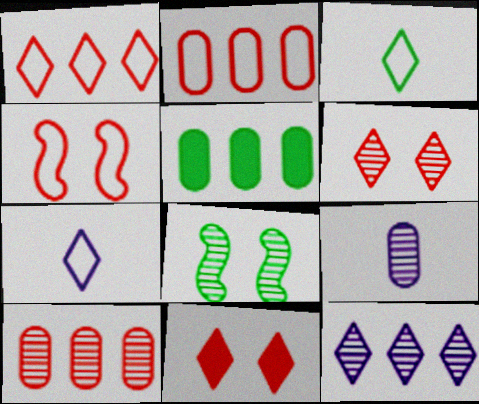[[3, 5, 8], 
[3, 11, 12]]